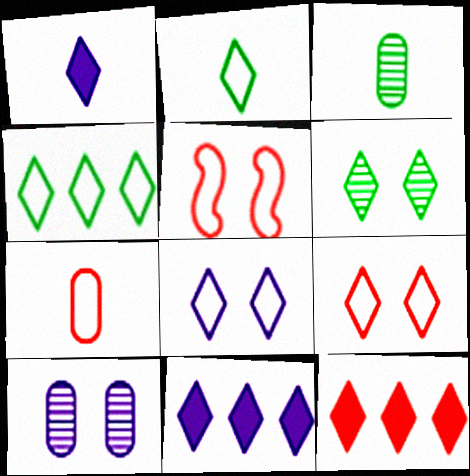[[3, 5, 11]]